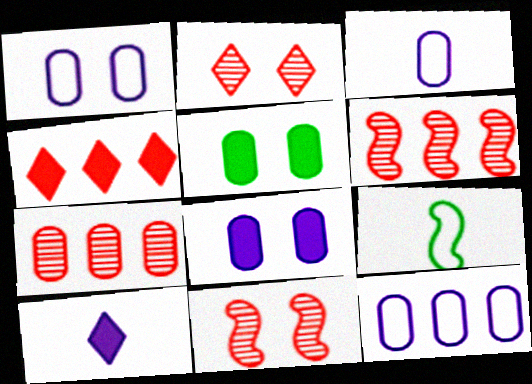[[1, 3, 12], 
[3, 5, 7]]